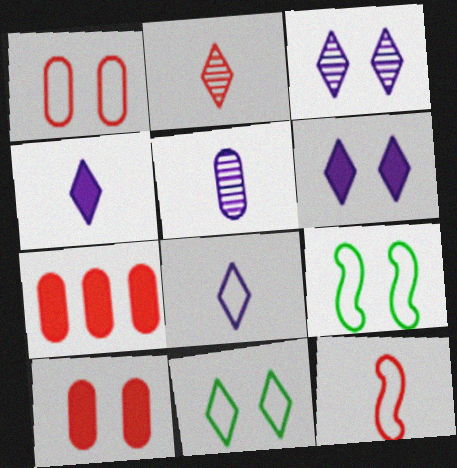[[3, 9, 10]]